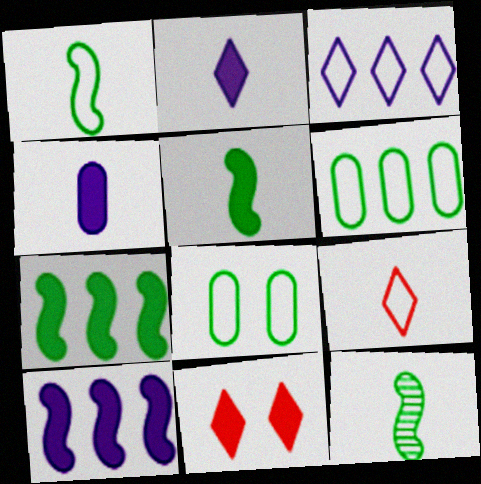[[1, 5, 12], 
[4, 7, 11], 
[4, 9, 12]]